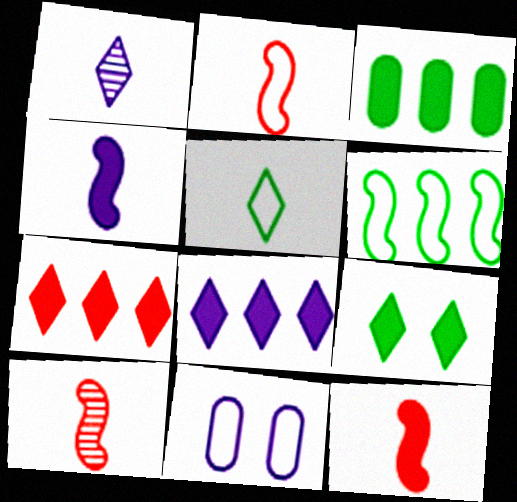[[2, 10, 12]]